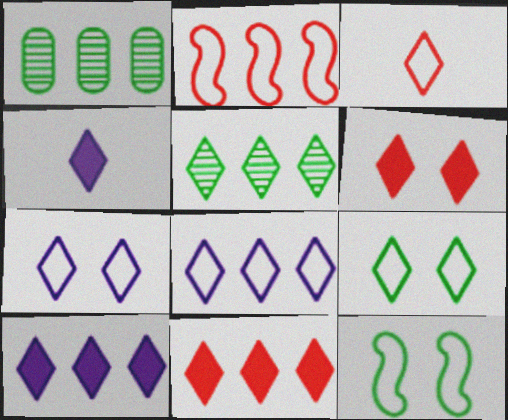[[1, 2, 10], 
[3, 8, 9], 
[5, 8, 11]]